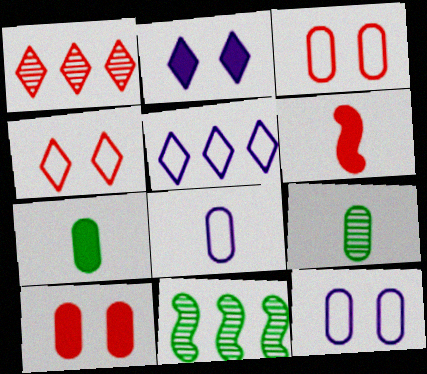[[1, 3, 6]]